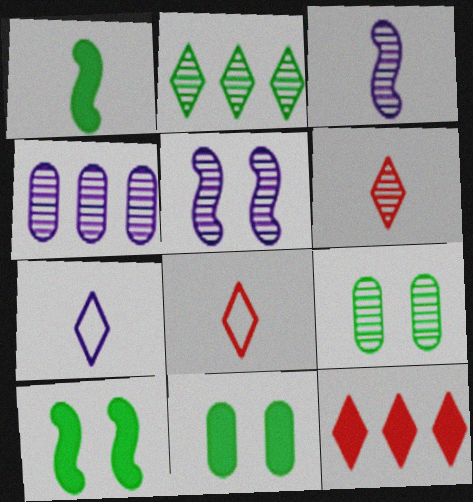[[4, 8, 10]]